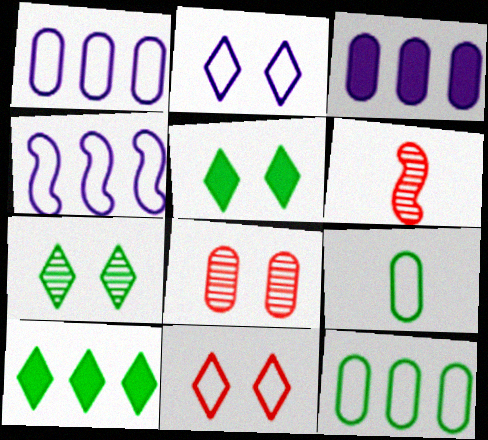[[1, 5, 6], 
[3, 8, 9], 
[4, 9, 11]]